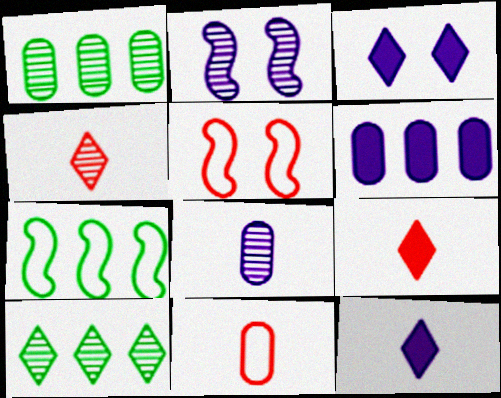[[1, 2, 4], 
[1, 5, 12]]